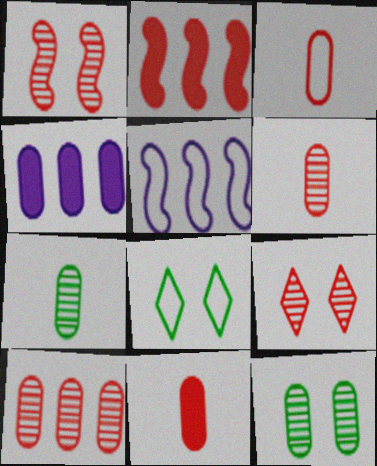[[2, 3, 9], 
[3, 4, 12], 
[3, 5, 8], 
[3, 6, 11]]